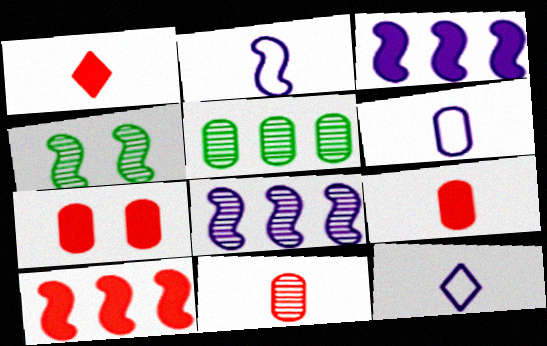[[1, 7, 10], 
[2, 4, 10], 
[2, 6, 12], 
[5, 6, 7]]